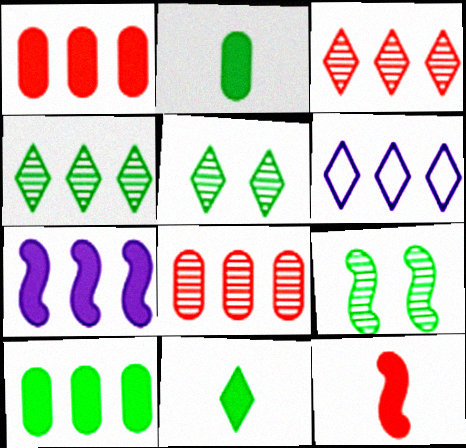[]